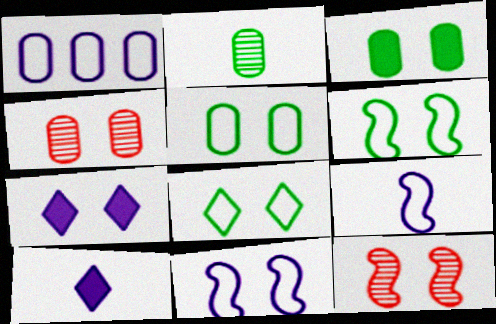[[4, 6, 7], 
[5, 6, 8], 
[5, 7, 12]]